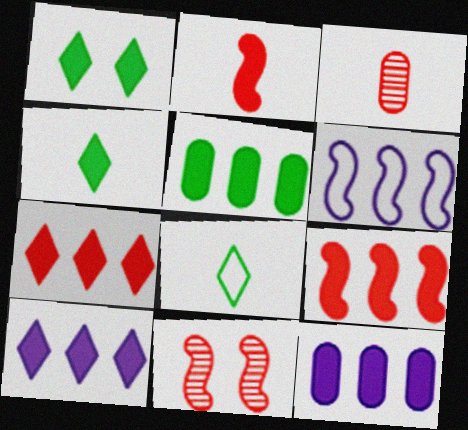[[1, 2, 12], 
[1, 3, 6], 
[5, 9, 10], 
[8, 11, 12]]